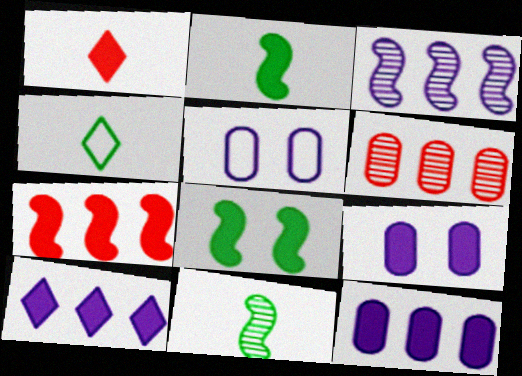[[1, 8, 12]]